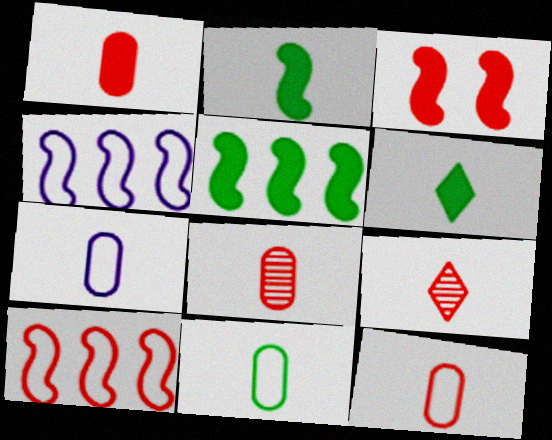[[1, 8, 12], 
[2, 7, 9], 
[7, 11, 12]]